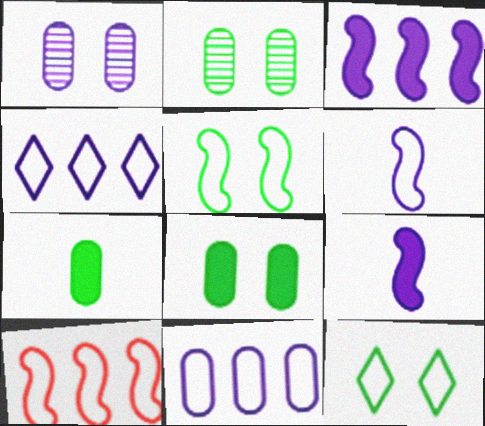[[1, 4, 9], 
[5, 6, 10]]